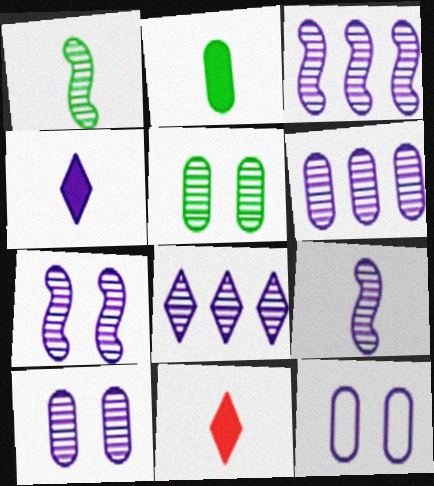[[3, 4, 12], 
[3, 6, 8], 
[3, 7, 9], 
[8, 9, 10]]